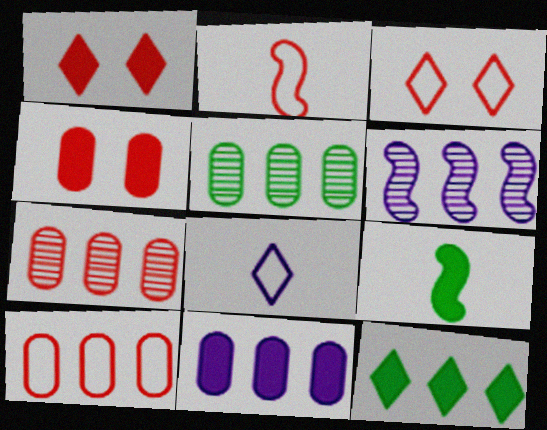[[1, 2, 7], 
[1, 9, 11], 
[2, 3, 10], 
[5, 10, 11], 
[6, 10, 12]]